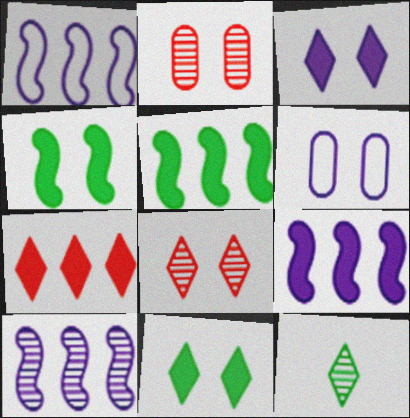[[1, 9, 10], 
[2, 10, 12], 
[4, 6, 8]]